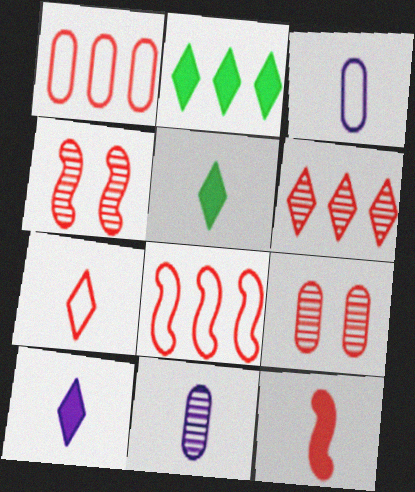[[2, 3, 4], 
[4, 8, 12]]